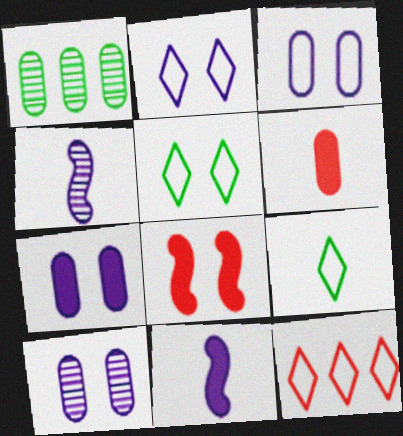[[1, 3, 6], 
[2, 9, 12], 
[3, 7, 10], 
[4, 6, 9], 
[5, 8, 10]]